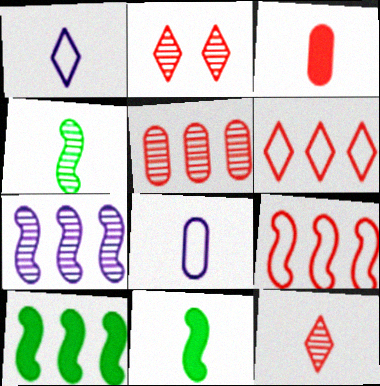[[1, 3, 4], 
[2, 3, 9], 
[2, 8, 10], 
[7, 9, 10], 
[8, 11, 12]]